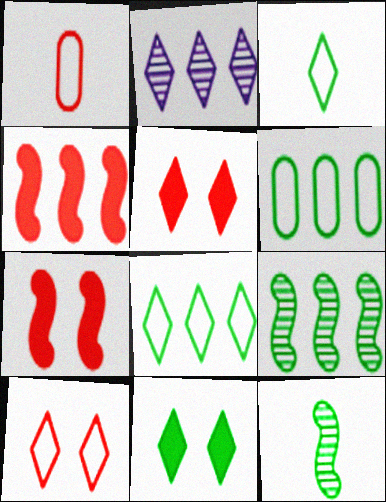[[2, 3, 5], 
[2, 4, 6], 
[6, 11, 12]]